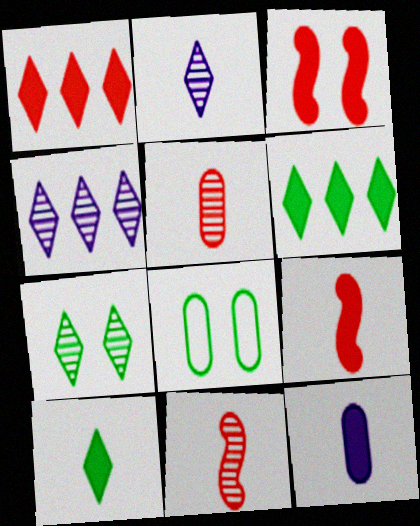[[3, 6, 12], 
[4, 8, 9], 
[9, 10, 12]]